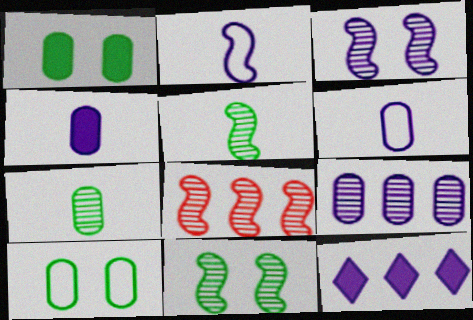[[3, 5, 8], 
[3, 6, 12]]